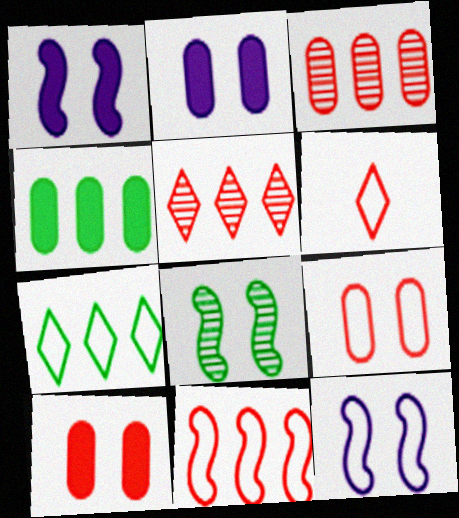[[6, 9, 11]]